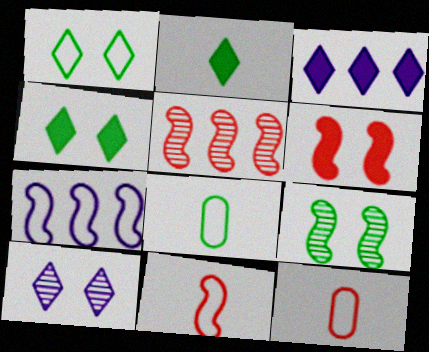[[1, 7, 12], 
[3, 9, 12], 
[5, 6, 11]]